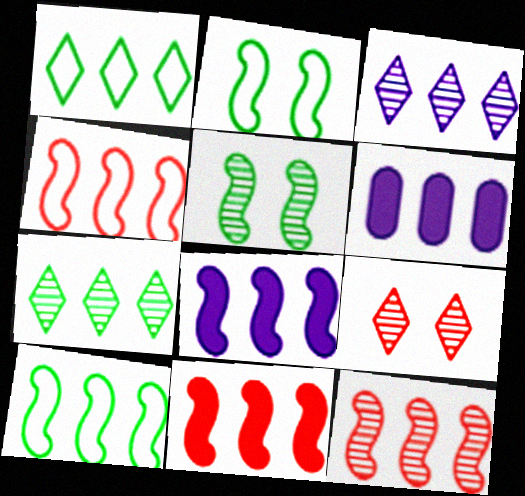[[1, 6, 12], 
[4, 6, 7], 
[4, 11, 12], 
[8, 10, 12]]